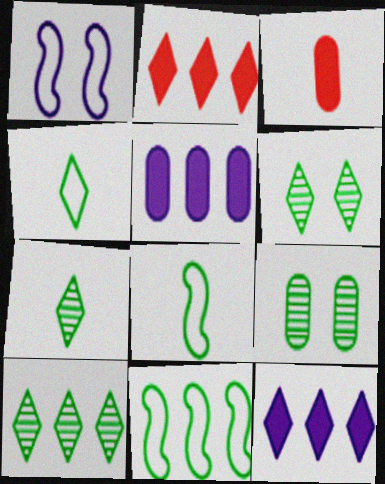[[1, 3, 10], 
[6, 7, 10]]